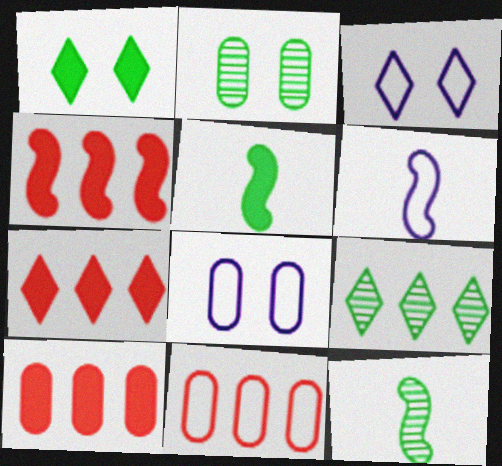[[2, 6, 7], 
[2, 9, 12], 
[3, 10, 12], 
[4, 7, 10], 
[7, 8, 12]]